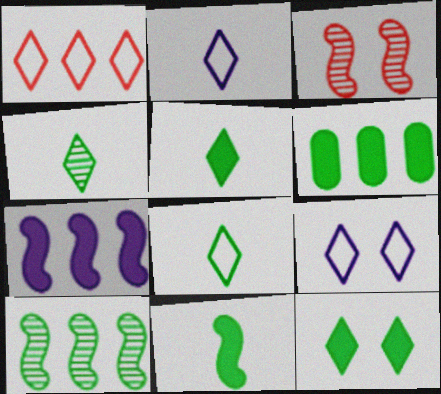[[1, 8, 9], 
[2, 3, 6], 
[4, 5, 8], 
[6, 11, 12]]